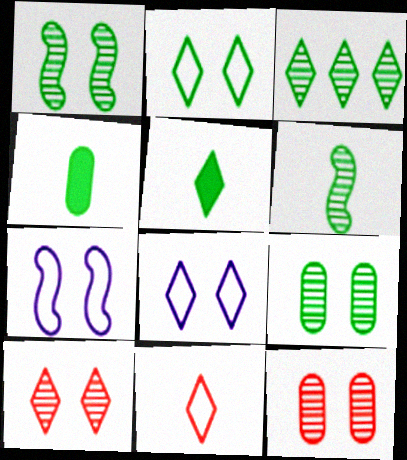[[2, 3, 5], 
[3, 6, 9]]